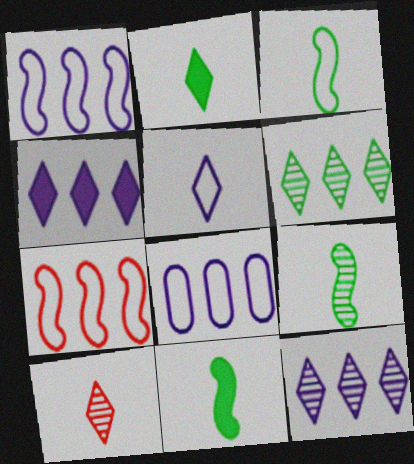[[2, 5, 10], 
[3, 9, 11]]